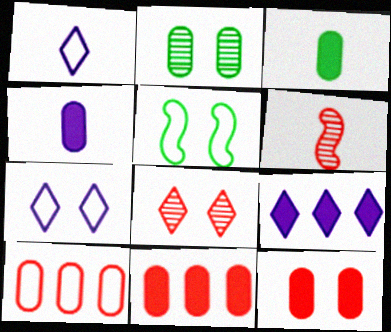[[1, 3, 6], 
[1, 5, 10], 
[2, 4, 10]]